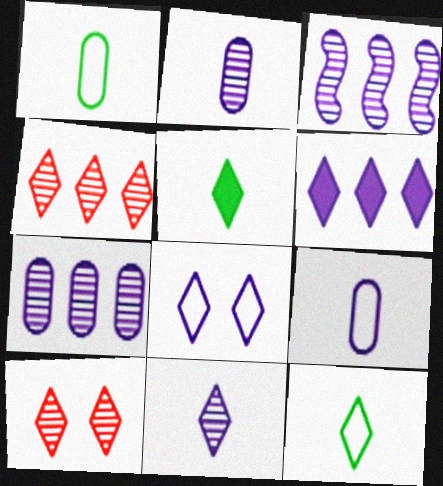[[4, 5, 8], 
[6, 8, 11], 
[6, 10, 12]]